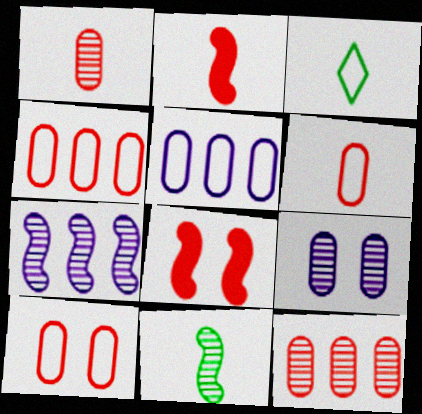[[4, 6, 10]]